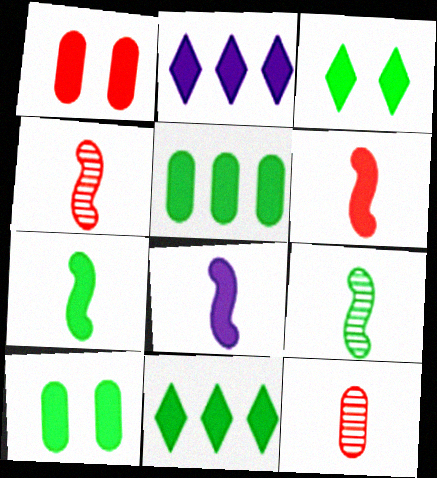[[1, 2, 7], 
[1, 8, 11], 
[2, 6, 10], 
[3, 5, 7], 
[6, 7, 8], 
[7, 10, 11]]